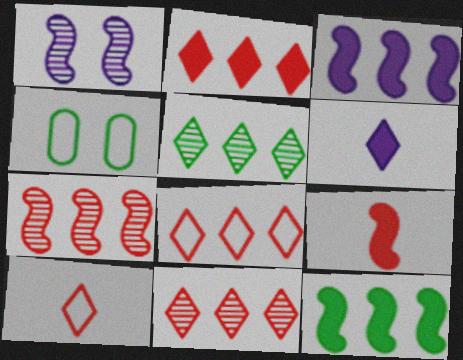[[2, 8, 11], 
[4, 6, 7]]